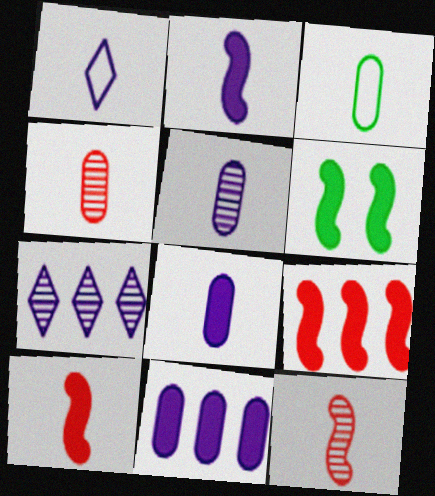[[1, 2, 5], 
[2, 6, 9], 
[3, 4, 8]]